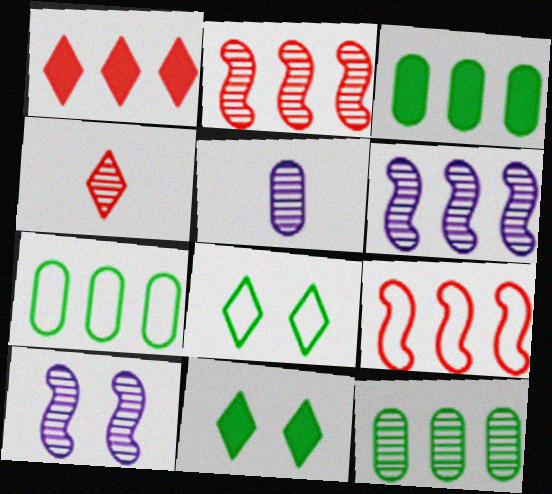[[1, 6, 7], 
[3, 7, 12], 
[4, 10, 12], 
[5, 9, 11]]